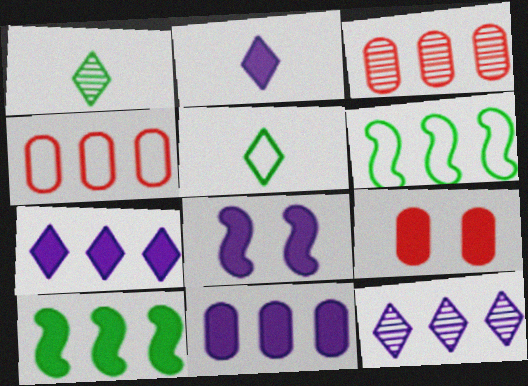[[1, 4, 8], 
[2, 8, 11], 
[2, 9, 10], 
[3, 5, 8], 
[3, 6, 7], 
[4, 10, 12]]